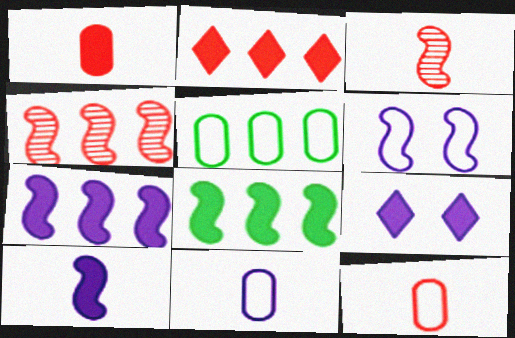[[1, 8, 9], 
[3, 5, 9], 
[3, 6, 8]]